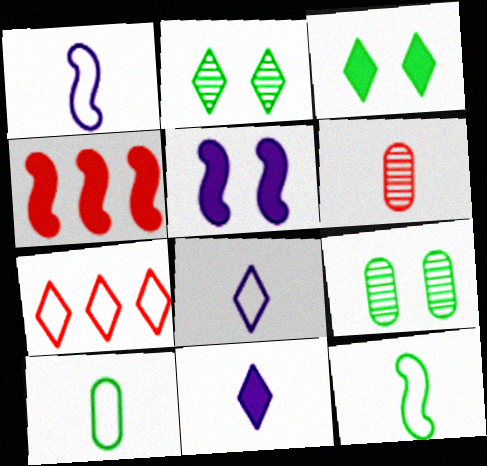[[2, 7, 11], 
[4, 8, 9], 
[6, 11, 12]]